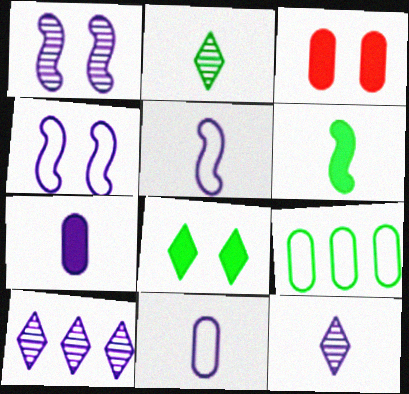[[4, 7, 10], 
[5, 7, 12]]